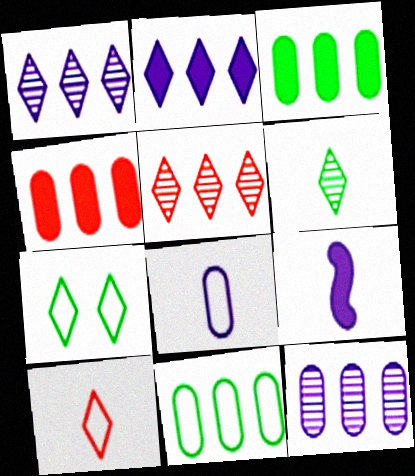[[4, 11, 12]]